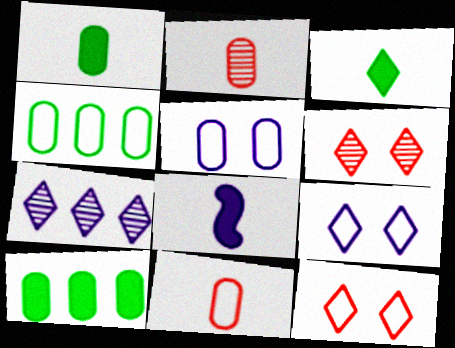[[2, 5, 10], 
[3, 7, 12], 
[4, 5, 11], 
[4, 6, 8], 
[5, 7, 8]]